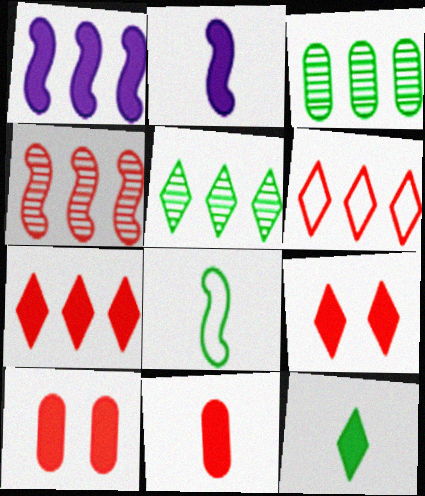[[1, 3, 6], 
[1, 10, 12], 
[2, 11, 12]]